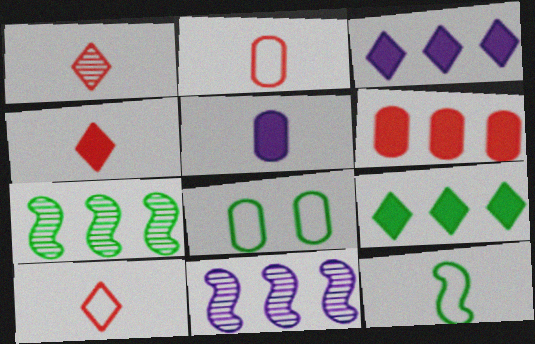[[1, 4, 10], 
[1, 5, 12], 
[4, 8, 11]]